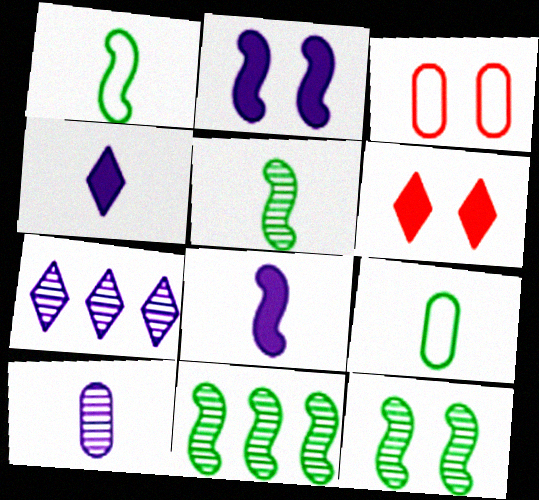[[3, 4, 11], 
[5, 11, 12]]